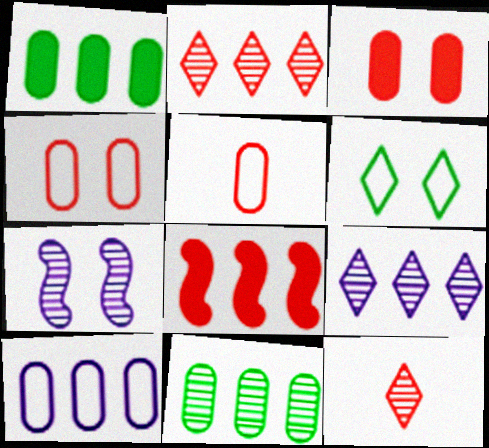[[3, 6, 7], 
[4, 8, 12], 
[7, 11, 12]]